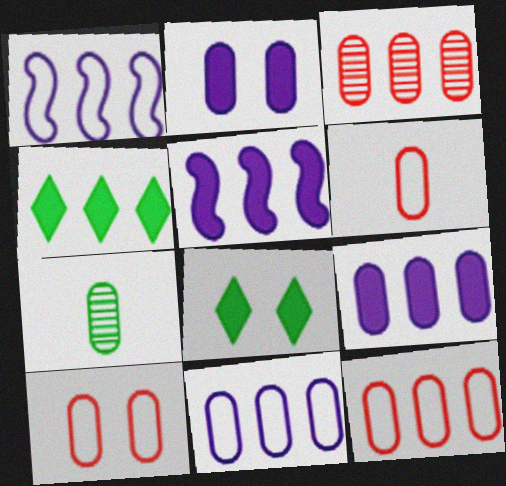[[1, 3, 4], 
[2, 7, 12], 
[6, 10, 12], 
[7, 9, 10]]